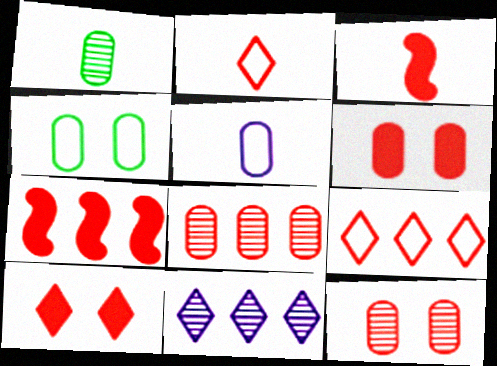[[2, 7, 12], 
[3, 4, 11], 
[3, 9, 12], 
[7, 8, 9]]